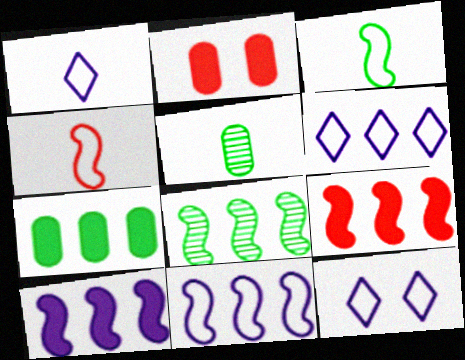[[1, 2, 8], 
[1, 6, 12], 
[5, 9, 12], 
[8, 9, 11]]